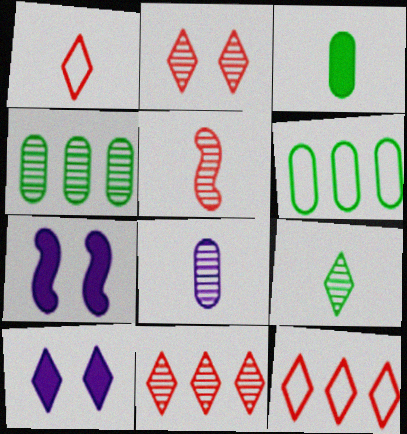[[1, 4, 7], 
[5, 6, 10], 
[5, 8, 9], 
[9, 10, 12]]